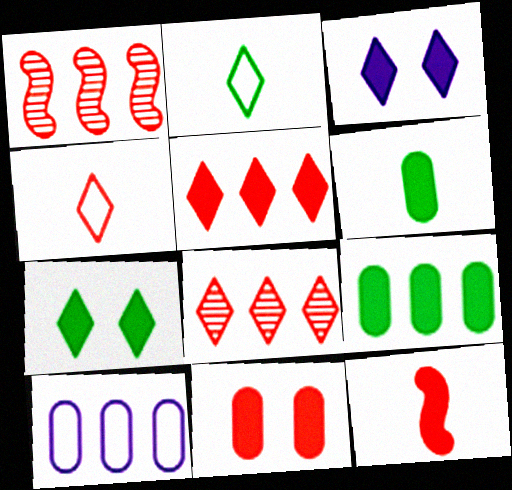[[1, 4, 11], 
[2, 3, 8], 
[3, 9, 12], 
[5, 11, 12]]